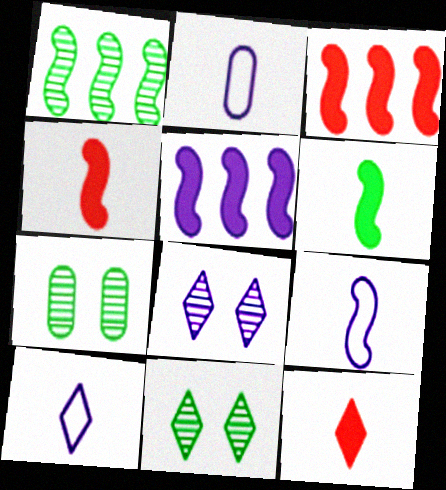[[2, 3, 11], 
[2, 5, 8], 
[2, 9, 10], 
[3, 7, 10]]